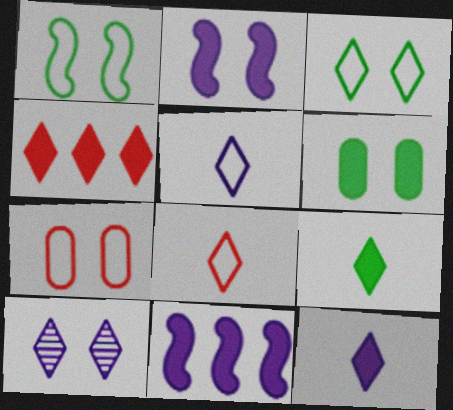[]